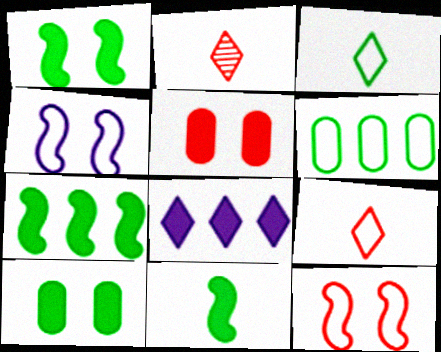[[1, 7, 11], 
[4, 6, 9], 
[5, 8, 11]]